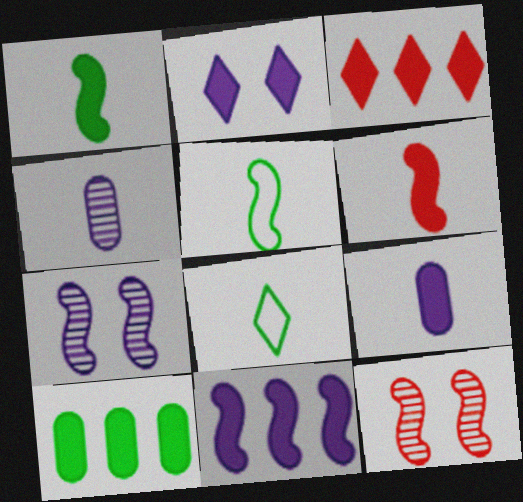[[2, 6, 10], 
[2, 9, 11], 
[3, 10, 11], 
[4, 6, 8], 
[5, 11, 12]]